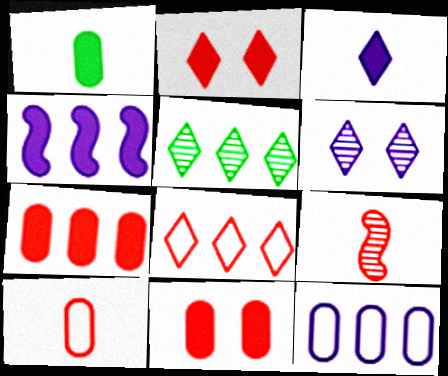[[1, 2, 4], 
[8, 9, 11]]